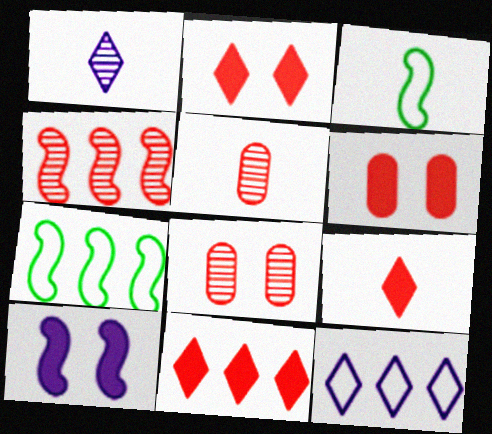[[1, 6, 7], 
[2, 9, 11], 
[3, 4, 10]]